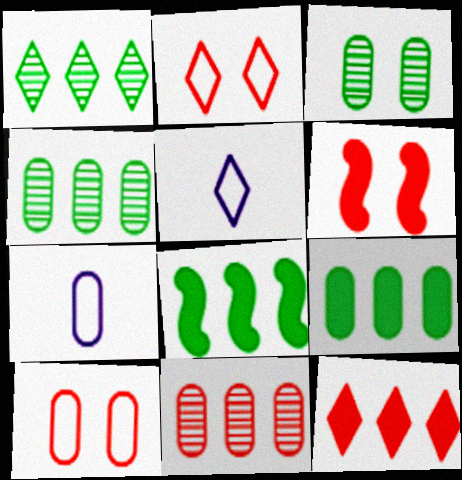[[1, 6, 7], 
[4, 5, 6]]